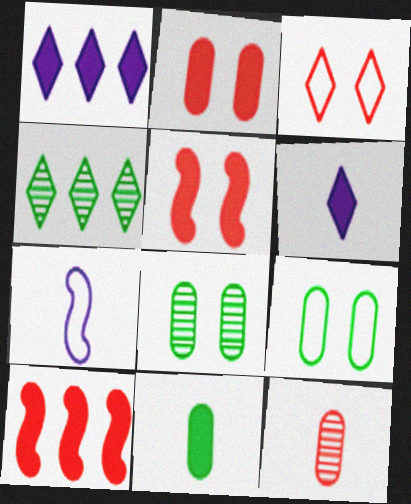[[1, 5, 11], 
[2, 4, 7], 
[3, 4, 6], 
[3, 10, 12]]